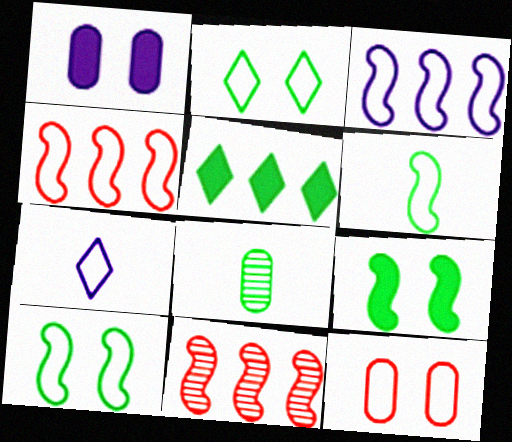[[5, 8, 10]]